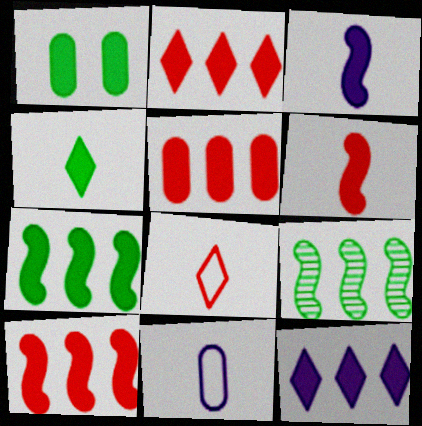[[1, 2, 3], 
[1, 4, 7], 
[1, 6, 12], 
[2, 5, 10], 
[5, 7, 12]]